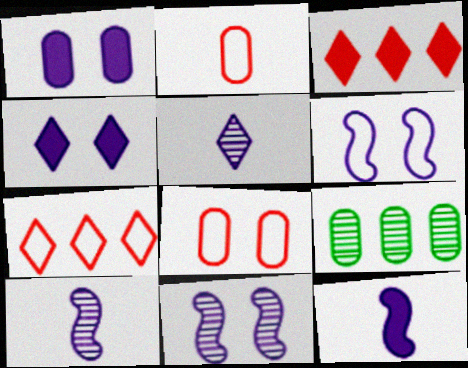[[1, 2, 9]]